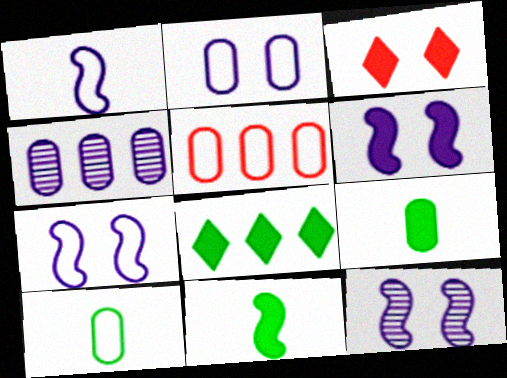[[2, 5, 10], 
[6, 7, 12]]